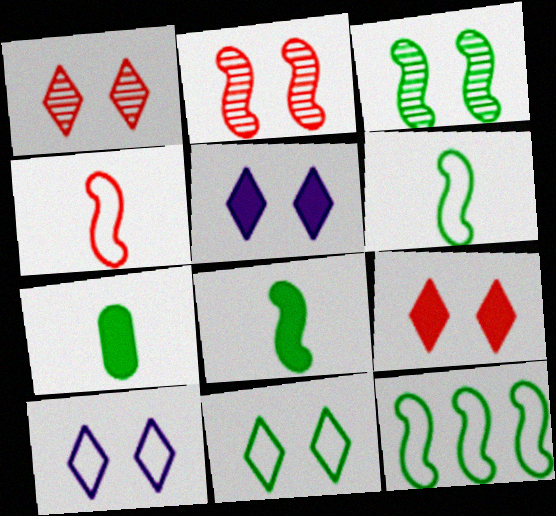[[1, 5, 11], 
[3, 8, 12]]